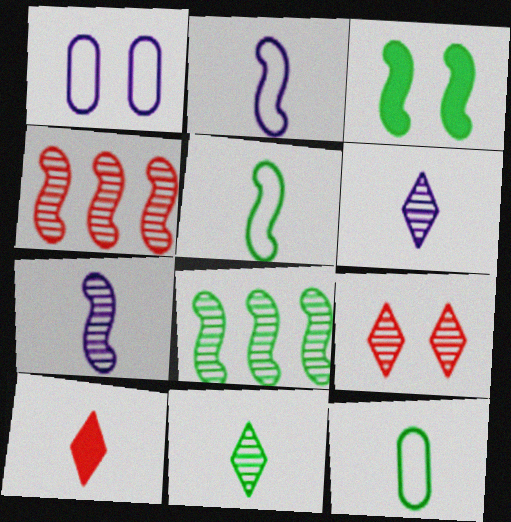[[1, 3, 9], 
[1, 8, 10], 
[2, 3, 4], 
[3, 5, 8], 
[7, 10, 12]]